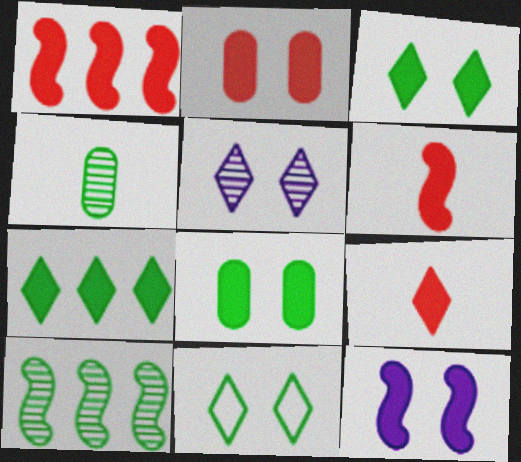[[1, 2, 9], 
[2, 3, 12]]